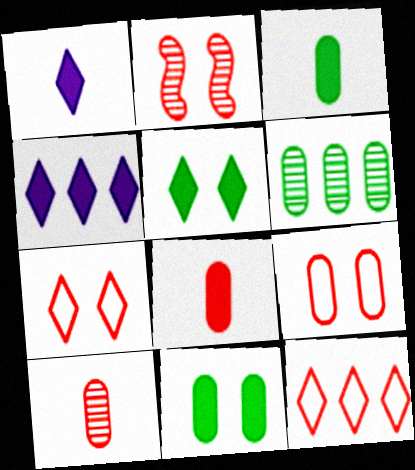[[2, 8, 12]]